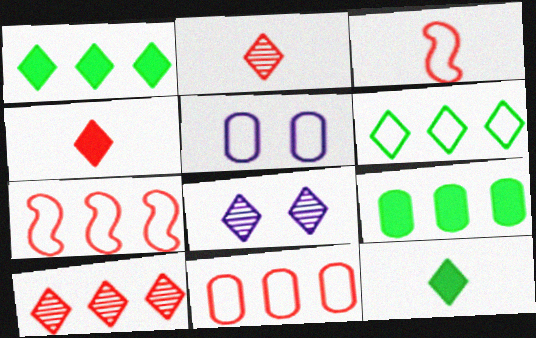[[3, 5, 6], 
[3, 8, 9], 
[4, 6, 8]]